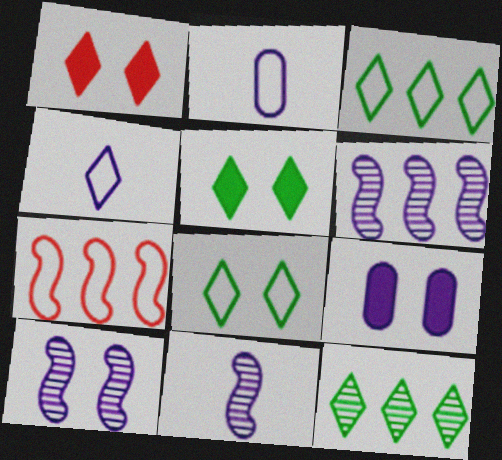[[1, 4, 12], 
[2, 7, 8], 
[4, 6, 9], 
[6, 10, 11]]